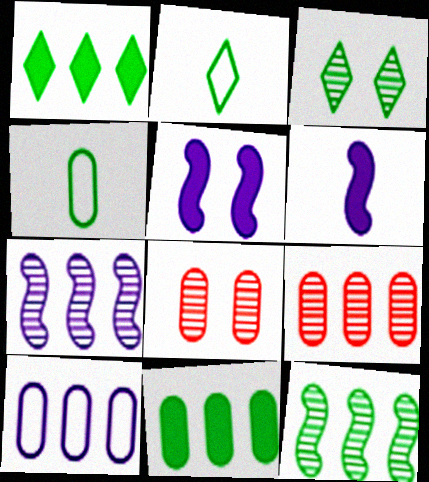[[1, 2, 3], 
[2, 5, 9], 
[9, 10, 11]]